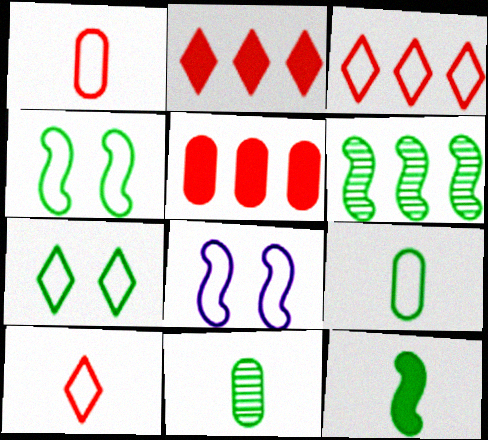[[2, 8, 11], 
[3, 8, 9], 
[4, 6, 12]]